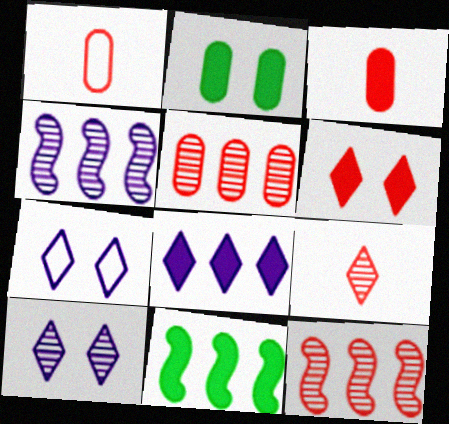[[1, 6, 12], 
[1, 10, 11]]